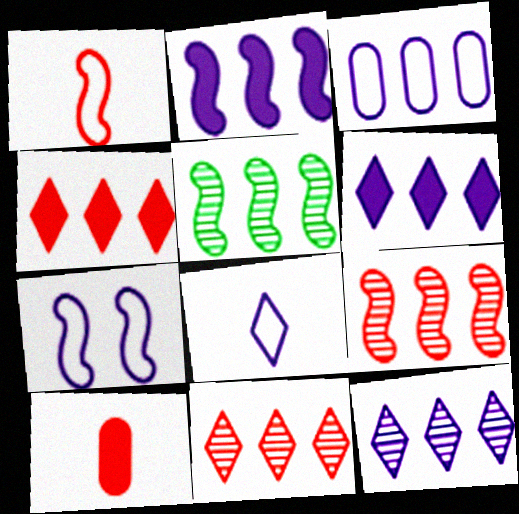[[2, 3, 12], 
[3, 4, 5], 
[3, 7, 8]]